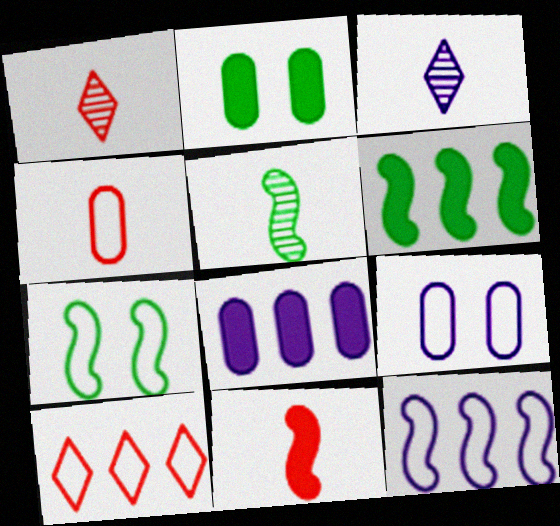[[1, 2, 12], 
[1, 4, 11], 
[1, 6, 9], 
[1, 7, 8], 
[5, 6, 7]]